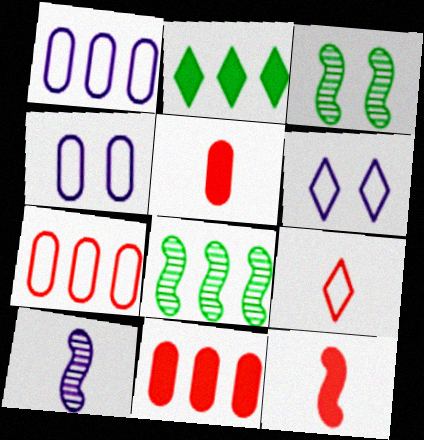[[5, 6, 8]]